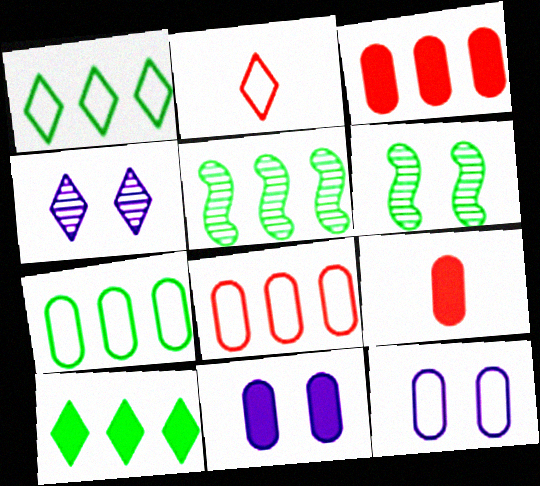[[2, 4, 10], 
[2, 5, 11], 
[5, 7, 10]]